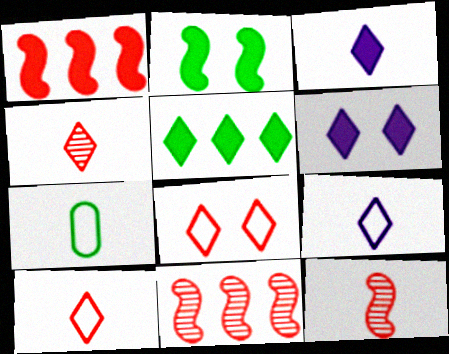[[3, 7, 12], 
[6, 7, 11]]